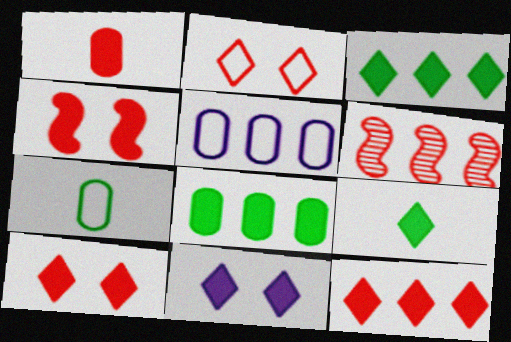[[1, 2, 6], 
[1, 4, 12], 
[3, 5, 6], 
[6, 7, 11], 
[9, 11, 12]]